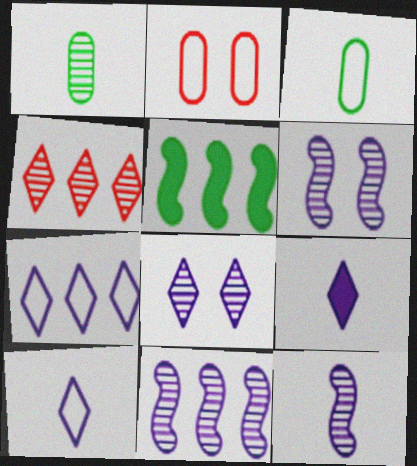[[1, 4, 6], 
[6, 11, 12], 
[7, 8, 9]]